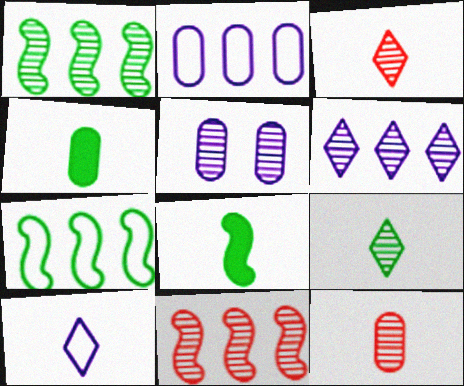[[1, 3, 5], 
[5, 9, 11], 
[8, 10, 12]]